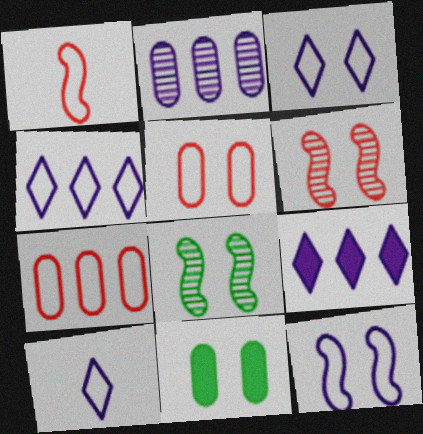[[3, 4, 10], 
[3, 6, 11]]